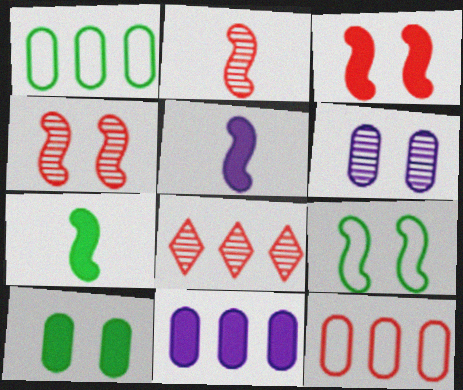[]